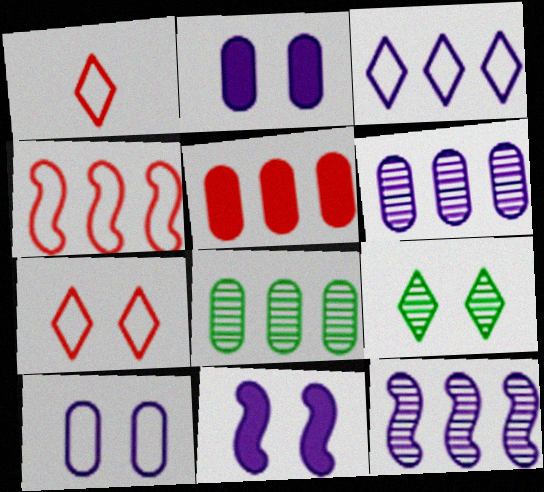[[1, 8, 11]]